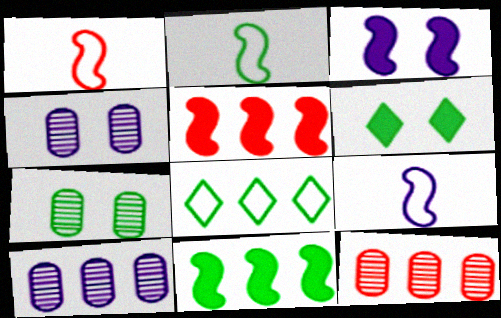[[1, 2, 9], 
[1, 6, 10], 
[5, 8, 10], 
[6, 9, 12]]